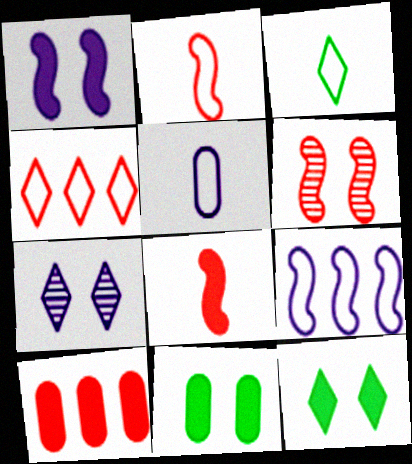[[2, 3, 5]]